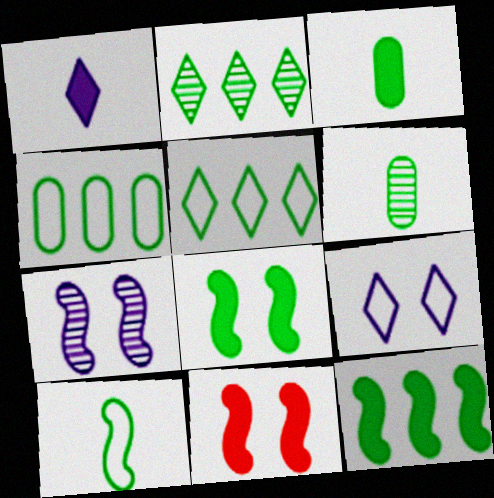[[2, 4, 12], 
[5, 6, 8]]